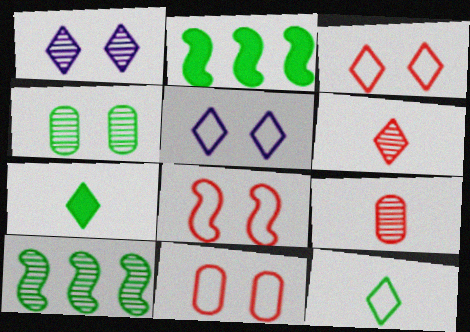[[1, 9, 10], 
[2, 4, 12], 
[2, 5, 9], 
[3, 8, 11]]